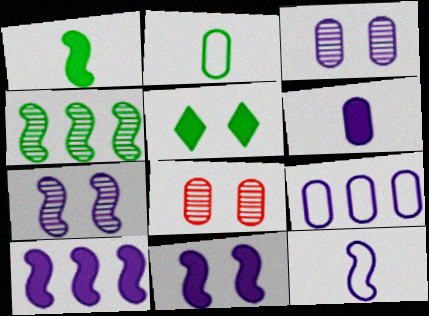[[2, 4, 5], 
[3, 6, 9], 
[7, 10, 12]]